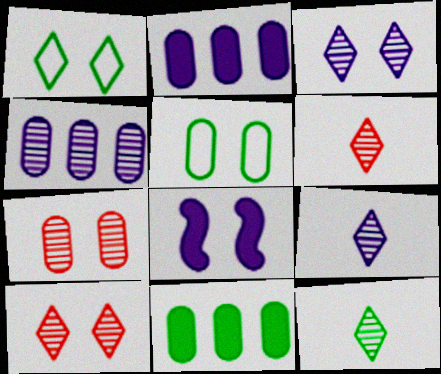[[1, 7, 8], 
[5, 8, 10], 
[6, 9, 12]]